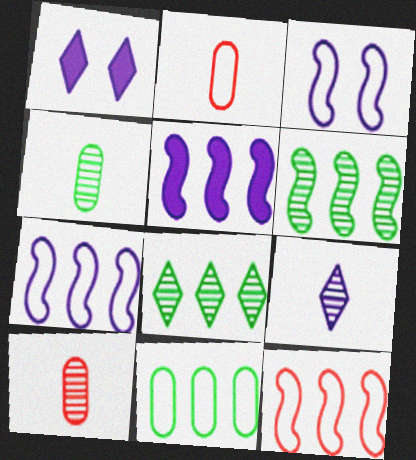[[1, 2, 6], 
[1, 4, 12], 
[5, 6, 12]]